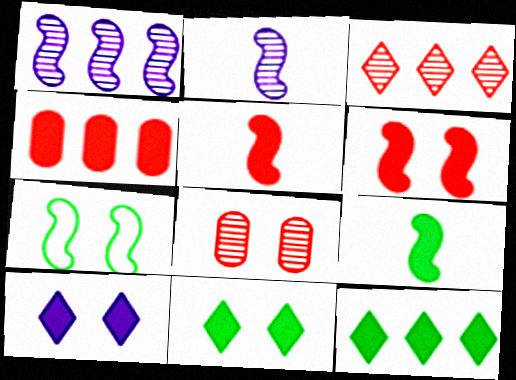[[1, 5, 7], 
[4, 9, 10], 
[7, 8, 10]]